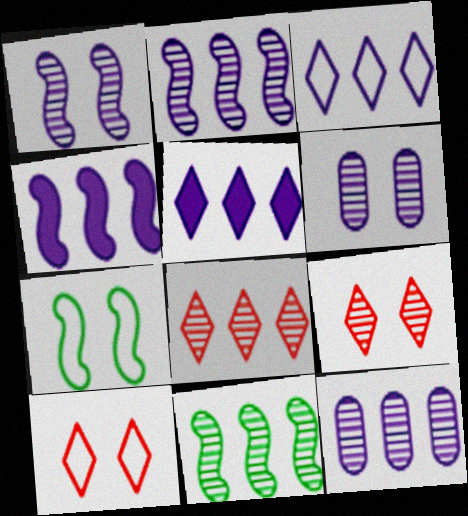[[3, 4, 12], 
[8, 11, 12]]